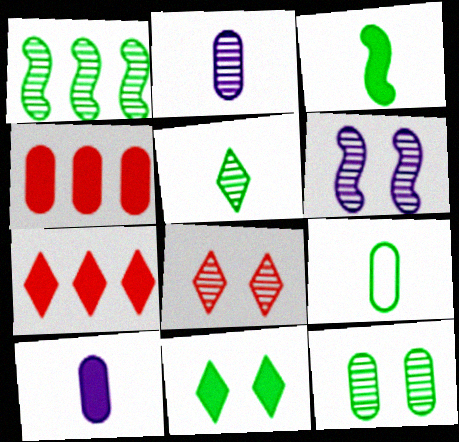[[1, 2, 8], 
[1, 5, 12], 
[1, 9, 11], 
[3, 5, 9], 
[6, 7, 9], 
[6, 8, 12]]